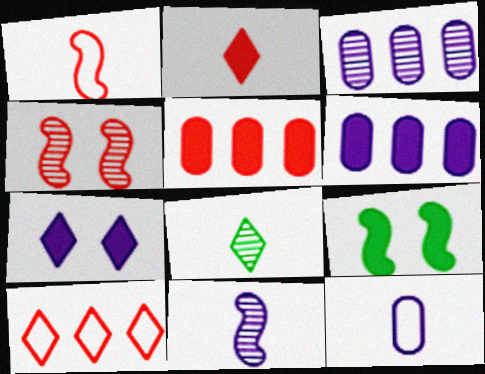[[2, 6, 9], 
[3, 4, 8], 
[7, 8, 10]]